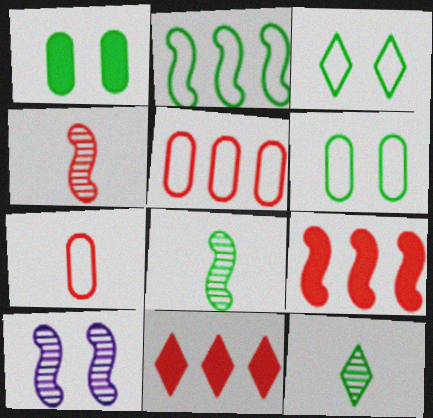[[1, 2, 12]]